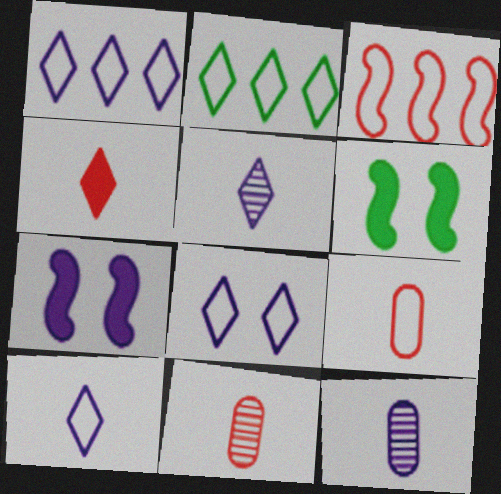[[1, 6, 11], 
[1, 7, 12], 
[1, 8, 10], 
[2, 7, 11]]